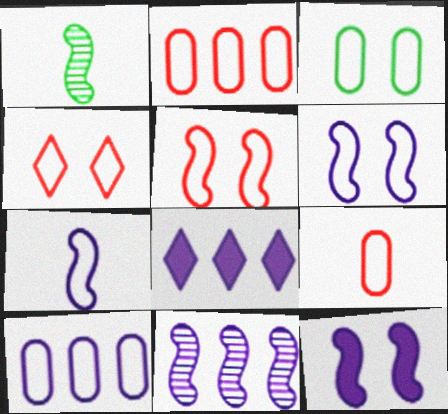[[3, 4, 6], 
[3, 9, 10], 
[7, 11, 12], 
[8, 10, 11]]